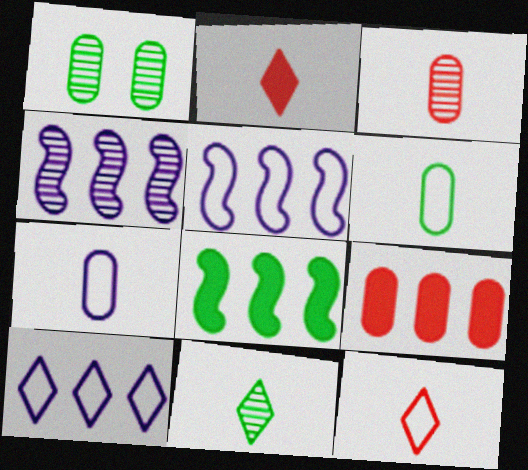[[1, 2, 5], 
[1, 7, 9]]